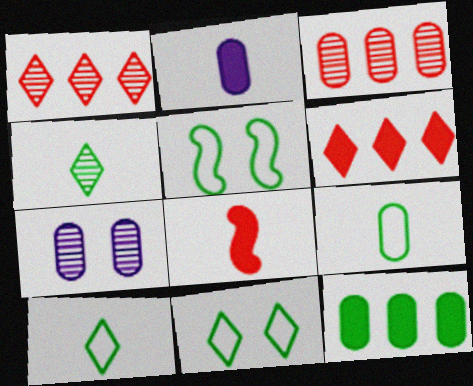[[1, 2, 5], 
[4, 5, 12]]